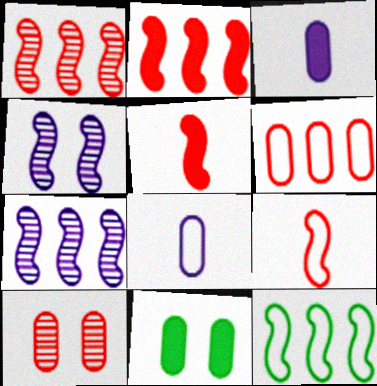[[2, 7, 12], 
[4, 5, 12]]